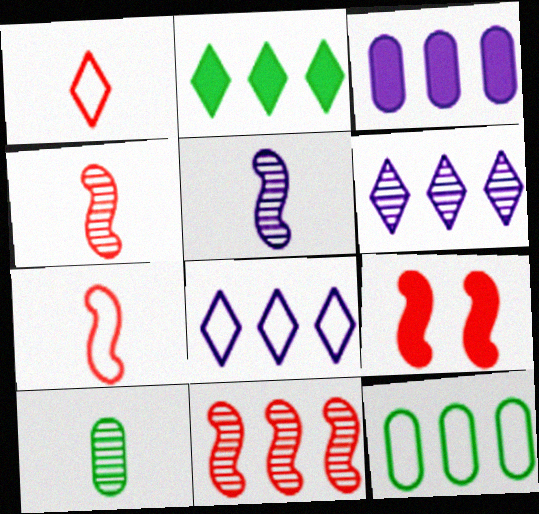[[7, 9, 11], 
[8, 9, 10]]